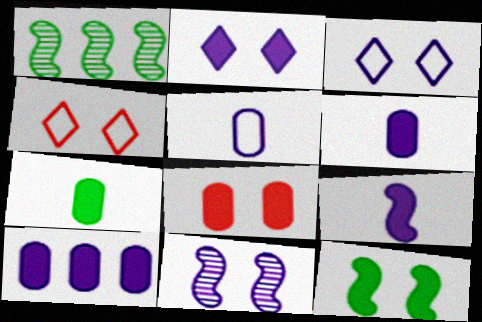[[1, 4, 6], 
[2, 8, 12], 
[2, 9, 10], 
[7, 8, 10]]